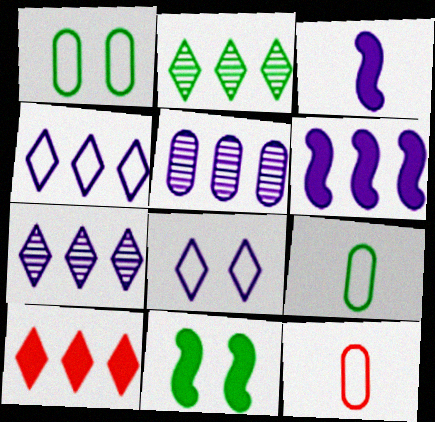[[2, 4, 10], 
[2, 9, 11], 
[3, 5, 8], 
[4, 5, 6], 
[7, 11, 12]]